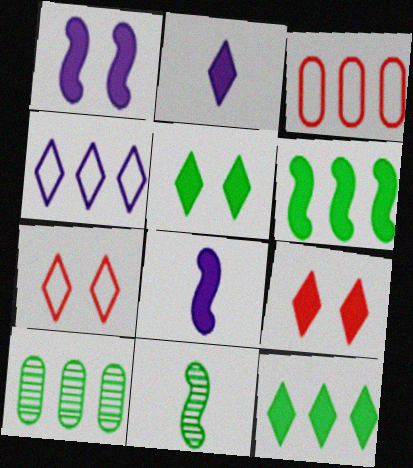[[2, 9, 12], 
[7, 8, 10]]